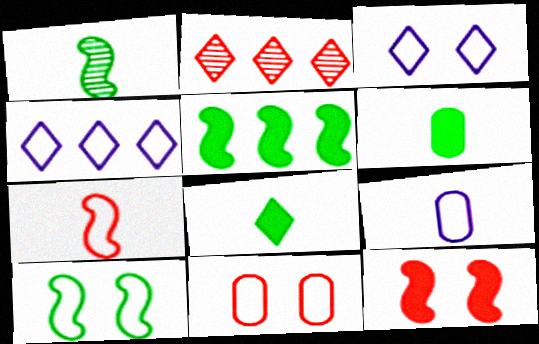[[1, 5, 10], 
[2, 3, 8], 
[3, 10, 11]]